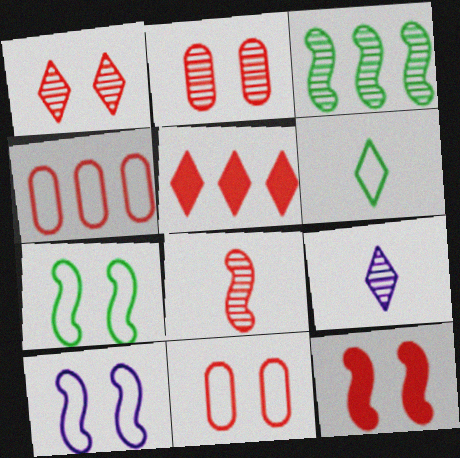[[1, 11, 12], 
[2, 3, 9], 
[4, 6, 10], 
[5, 8, 11]]